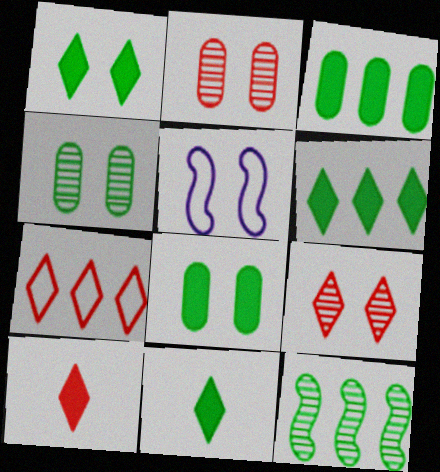[[1, 2, 5], 
[1, 6, 11], 
[5, 8, 9], 
[7, 9, 10]]